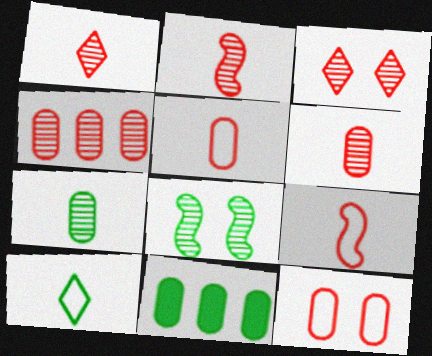[[1, 2, 6], 
[2, 3, 4], 
[8, 10, 11]]